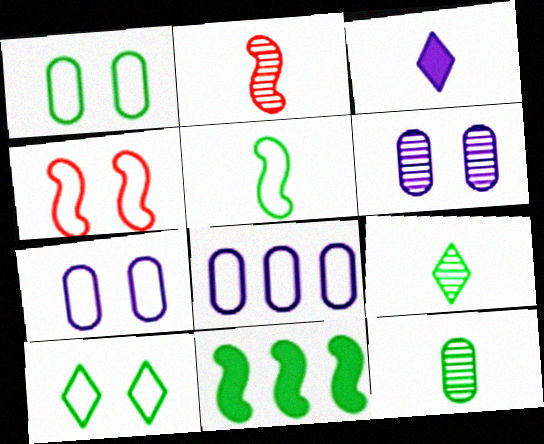[[1, 9, 11], 
[4, 7, 10], 
[10, 11, 12]]